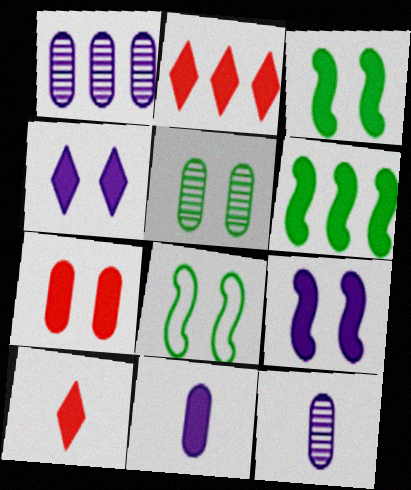[[1, 8, 10], 
[2, 3, 11], 
[2, 8, 12], 
[3, 4, 7]]